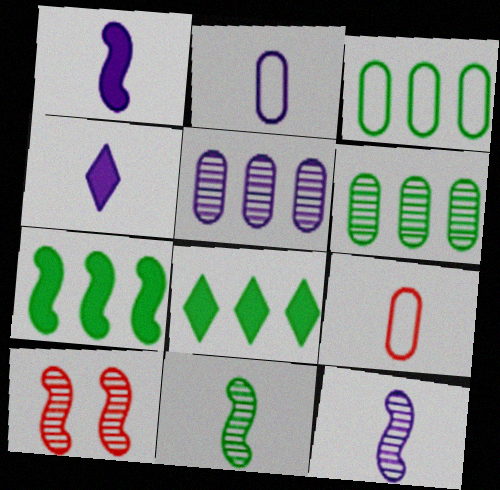[[2, 4, 12], 
[2, 8, 10], 
[3, 4, 10], 
[4, 9, 11]]